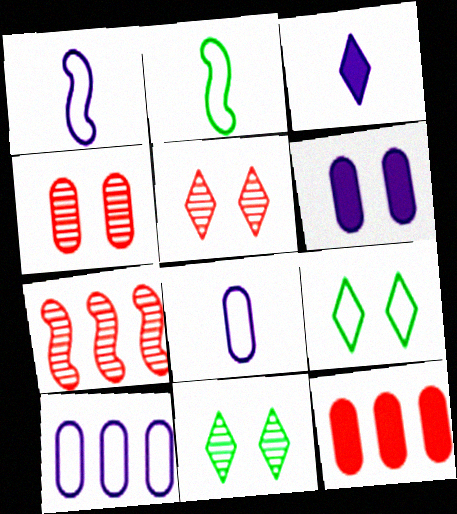[[1, 11, 12]]